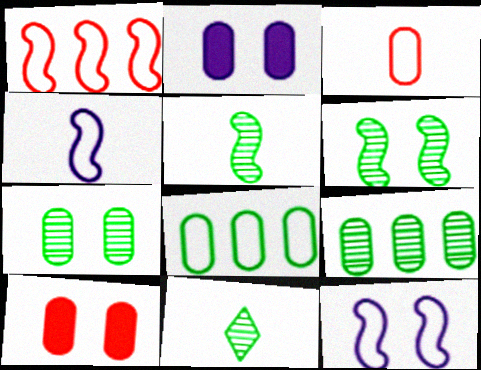[[1, 2, 11], 
[2, 3, 9], 
[6, 9, 11]]